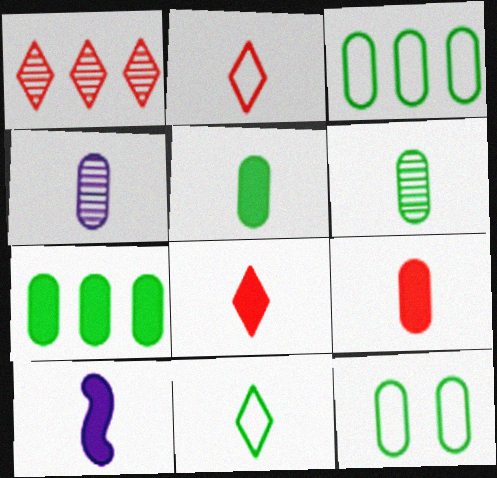[[1, 10, 12], 
[2, 6, 10], 
[5, 8, 10], 
[6, 7, 12]]